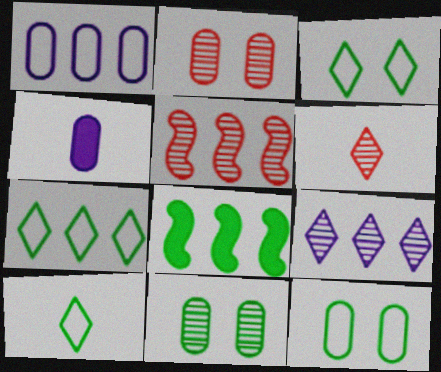[[2, 5, 6], 
[3, 4, 5], 
[3, 7, 10], 
[8, 10, 11]]